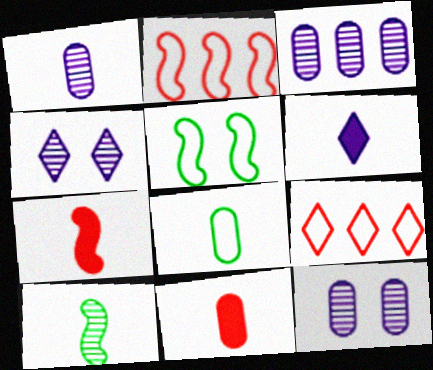[[1, 3, 12], 
[1, 8, 11]]